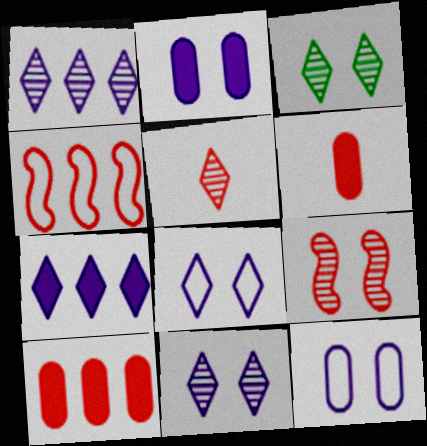[[1, 3, 5]]